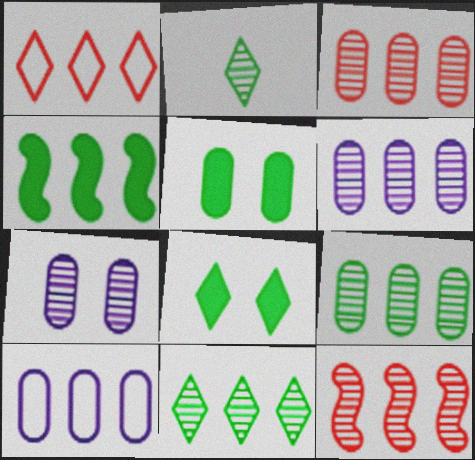[[1, 4, 6], 
[2, 7, 12], 
[3, 6, 9], 
[6, 11, 12]]